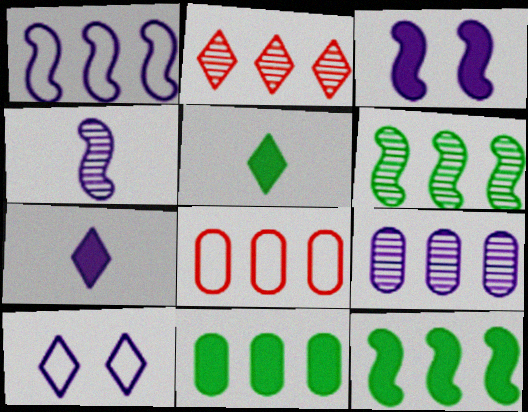[[1, 2, 11], 
[1, 3, 4], 
[2, 5, 10], 
[2, 6, 9], 
[8, 9, 11]]